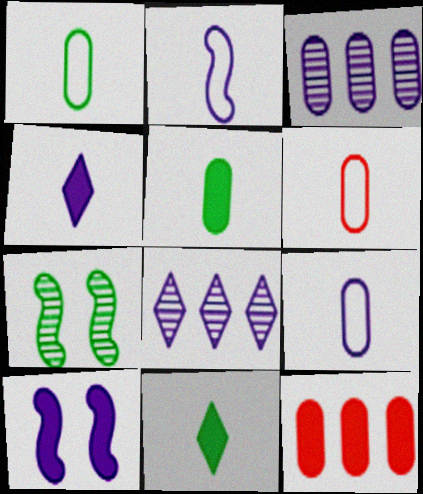[[1, 6, 9], 
[8, 9, 10], 
[10, 11, 12]]